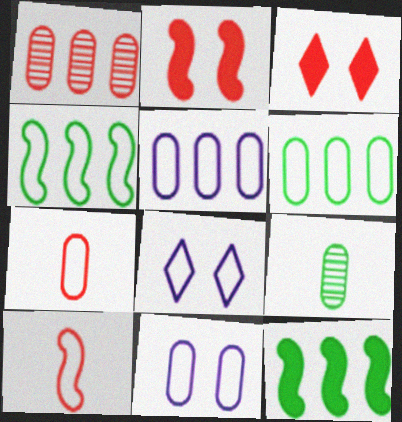[[1, 3, 10], 
[4, 7, 8], 
[6, 7, 11], 
[6, 8, 10]]